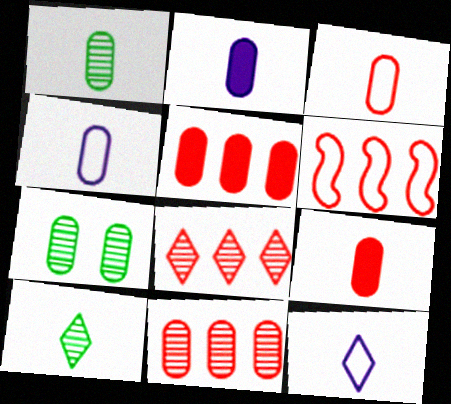[[1, 2, 3], 
[1, 4, 9], 
[4, 5, 7], 
[5, 6, 8]]